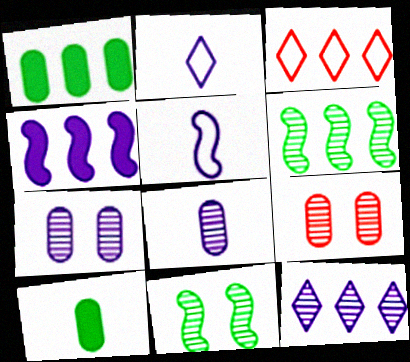[[2, 4, 7]]